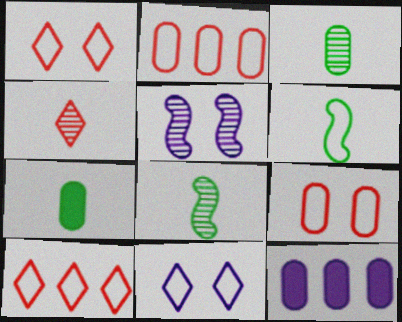[[1, 8, 12], 
[2, 6, 11], 
[3, 9, 12], 
[5, 7, 10]]